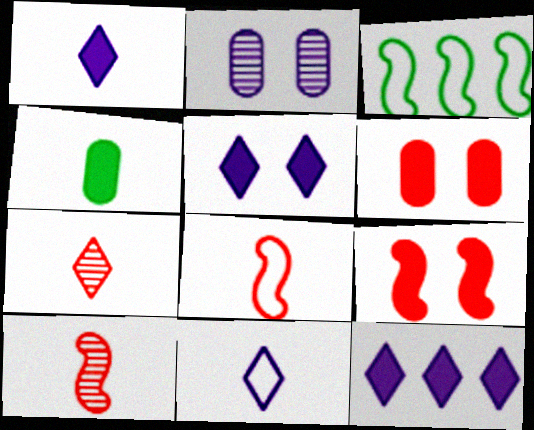[[1, 5, 12], 
[4, 9, 12], 
[4, 10, 11]]